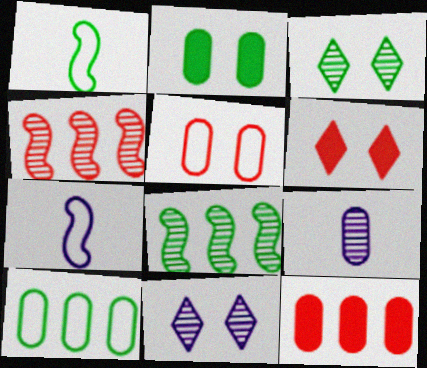[[1, 11, 12], 
[3, 4, 9], 
[3, 7, 12]]